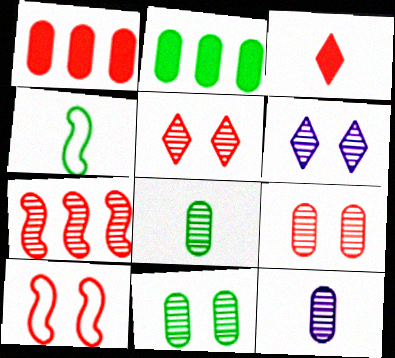[[1, 4, 6], 
[3, 4, 12], 
[6, 7, 8]]